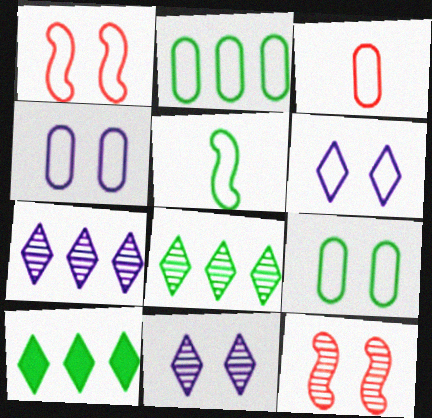[[1, 6, 9], 
[2, 3, 4]]